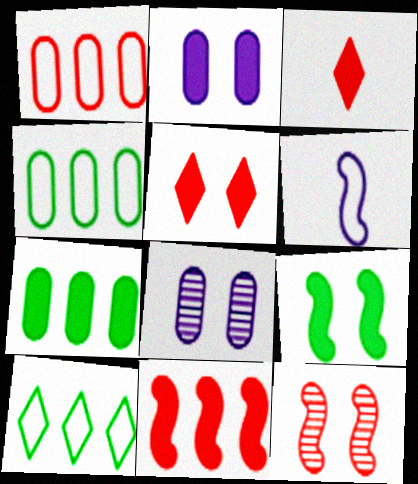[[1, 3, 12], 
[2, 5, 9]]